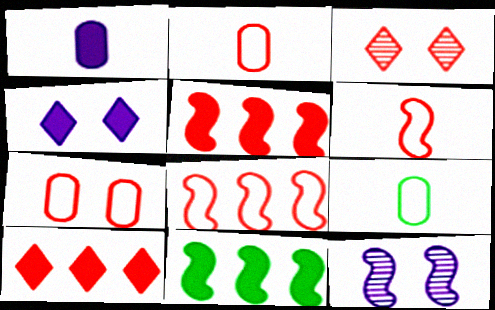[[2, 3, 5], 
[6, 11, 12], 
[9, 10, 12]]